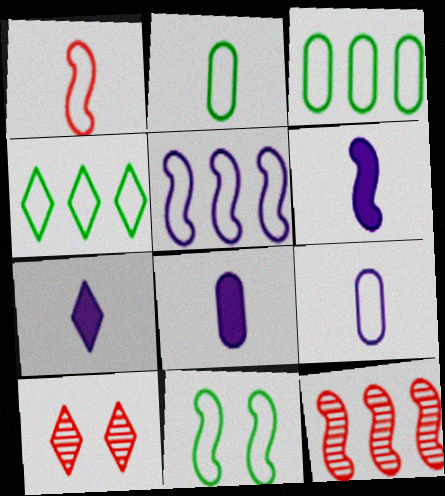[[1, 5, 11], 
[2, 4, 11], 
[3, 6, 10], 
[4, 7, 10], 
[6, 7, 8], 
[6, 11, 12]]